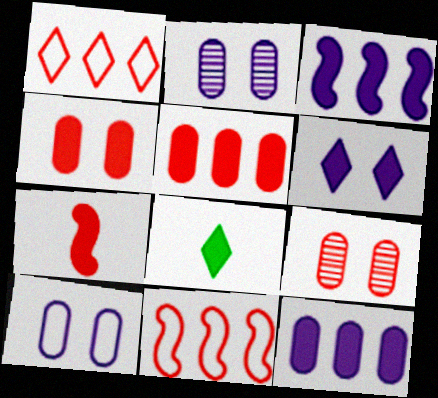[[1, 7, 9], 
[2, 8, 11], 
[3, 4, 8]]